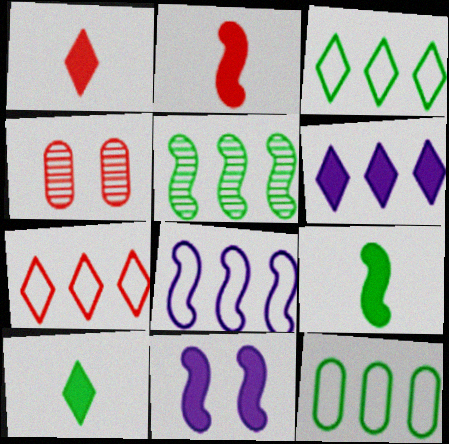[[2, 4, 7], 
[4, 8, 10], 
[7, 8, 12]]